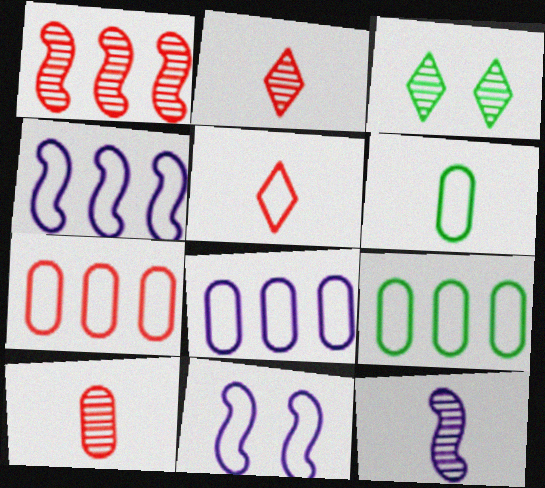[[5, 9, 11], 
[7, 8, 9]]